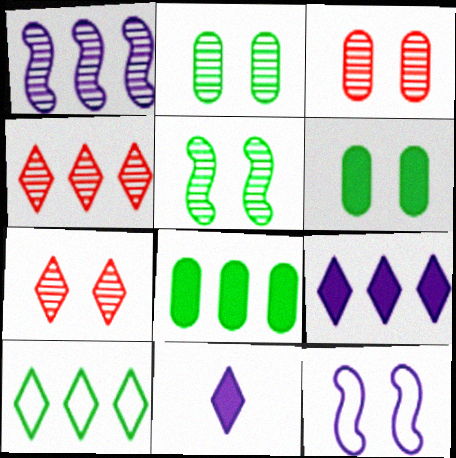[[4, 9, 10], 
[6, 7, 12], 
[7, 10, 11]]